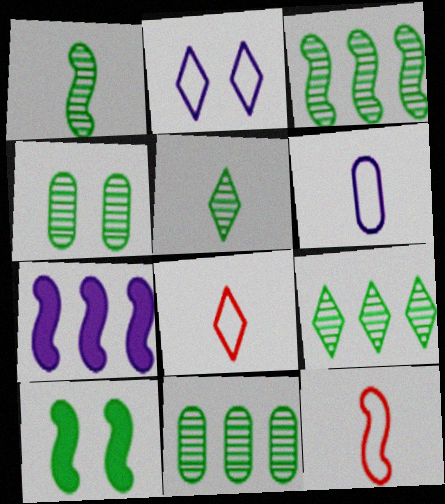[[1, 4, 9], 
[3, 4, 5], 
[3, 9, 11], 
[4, 7, 8]]